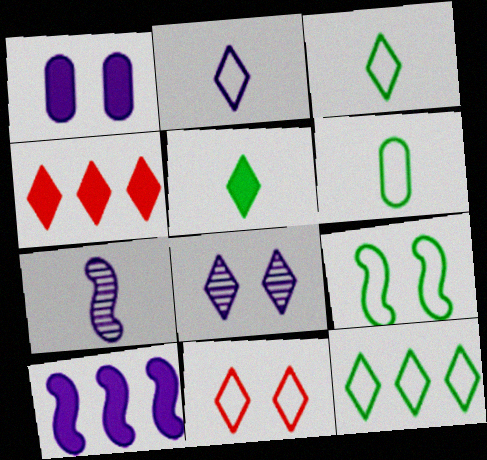[[2, 11, 12], 
[3, 4, 8], 
[6, 9, 12]]